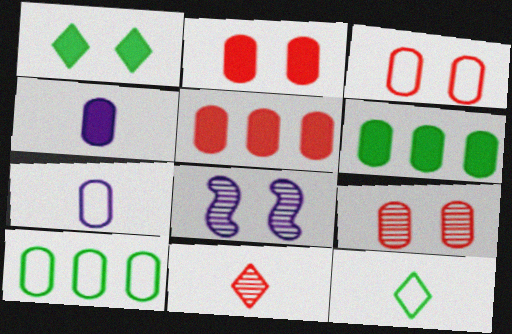[[1, 3, 8], 
[2, 3, 9], 
[2, 4, 6], 
[3, 7, 10], 
[4, 9, 10], 
[5, 8, 12], 
[6, 7, 9]]